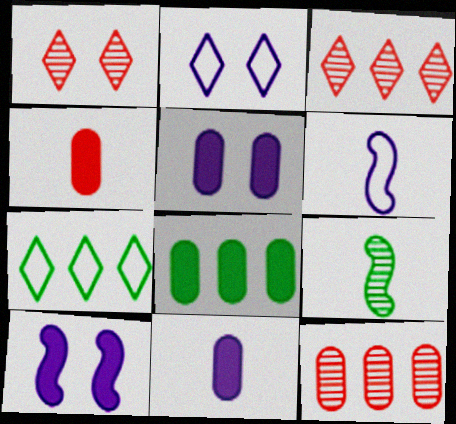[[1, 6, 8], 
[4, 5, 8]]